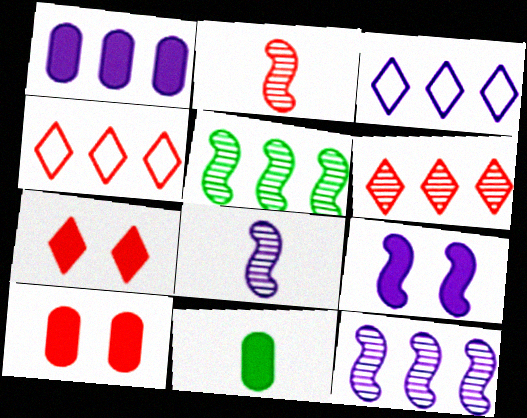[[1, 3, 12], 
[1, 4, 5], 
[1, 10, 11], 
[2, 4, 10]]